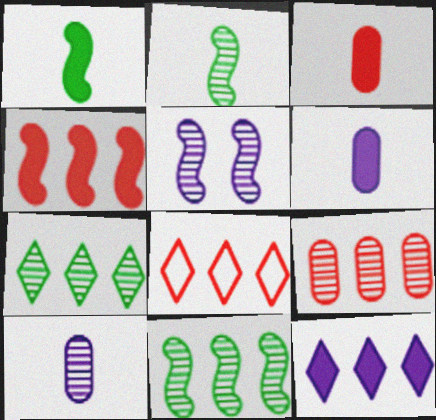[[4, 8, 9], 
[7, 8, 12]]